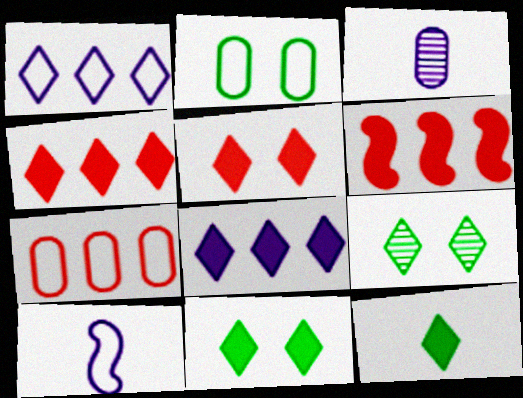[[5, 8, 12]]